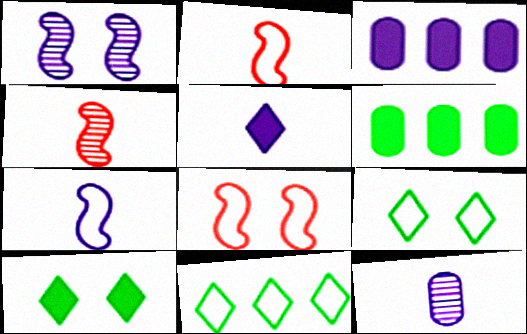[[3, 4, 9], 
[5, 7, 12]]